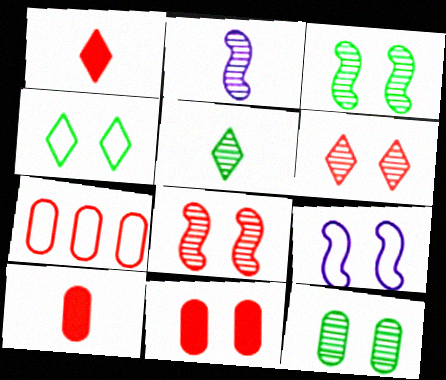[[1, 7, 8]]